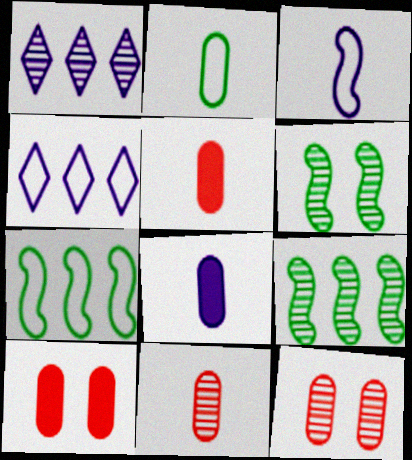[[1, 6, 11], 
[2, 8, 11], 
[4, 5, 6]]